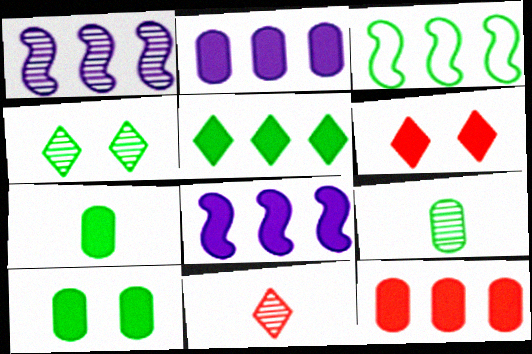[[3, 4, 7], 
[5, 8, 12], 
[6, 7, 8]]